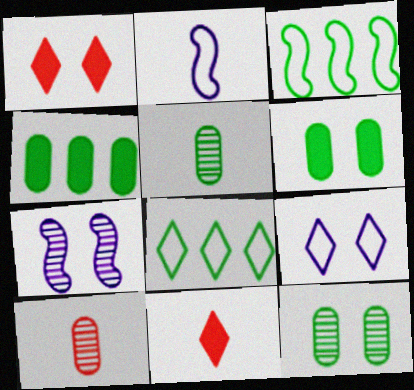[[2, 5, 11]]